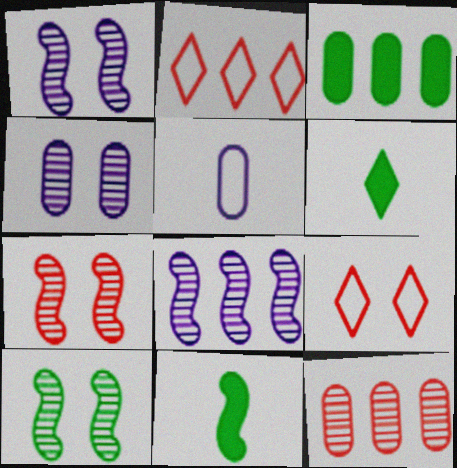[[1, 7, 10], 
[2, 3, 8], 
[2, 4, 11]]